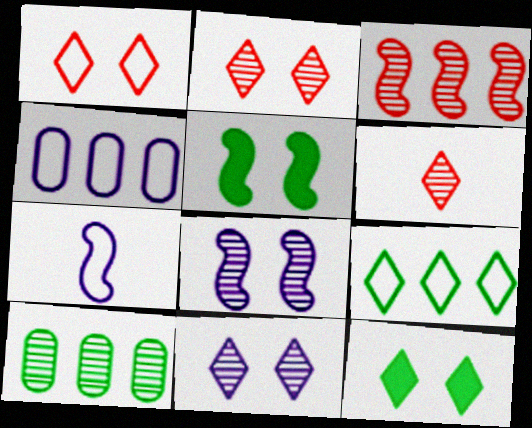[[1, 11, 12], 
[3, 5, 7], 
[4, 5, 6], 
[6, 8, 10]]